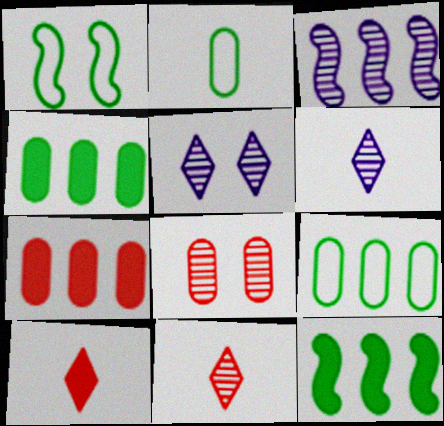[[1, 6, 7]]